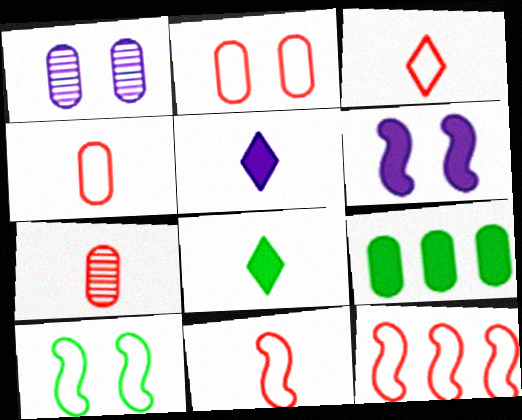[[1, 4, 9], 
[1, 8, 12], 
[2, 3, 12], 
[3, 4, 11]]